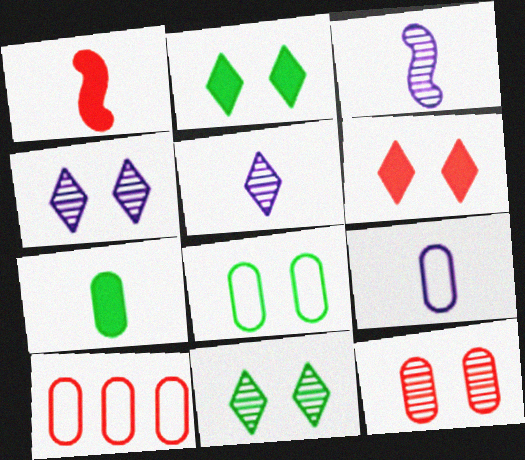[[2, 3, 10], 
[8, 9, 10]]